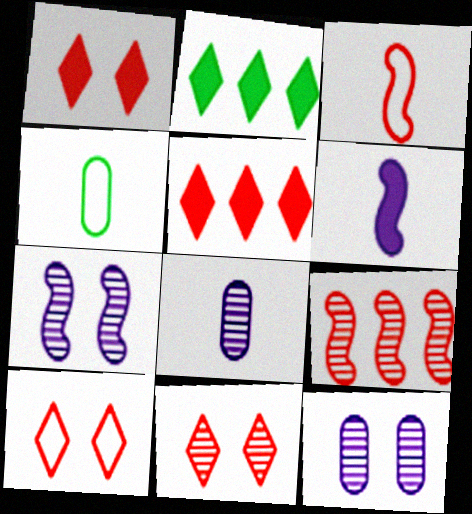[[1, 10, 11], 
[2, 3, 12], 
[4, 5, 7]]